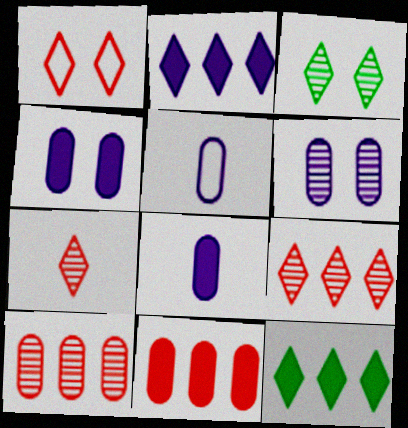[]